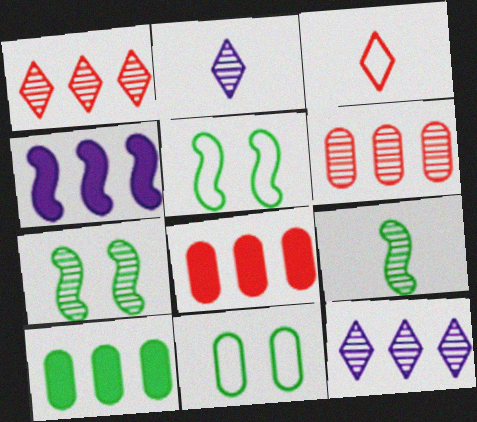[[2, 5, 8], 
[2, 6, 7]]